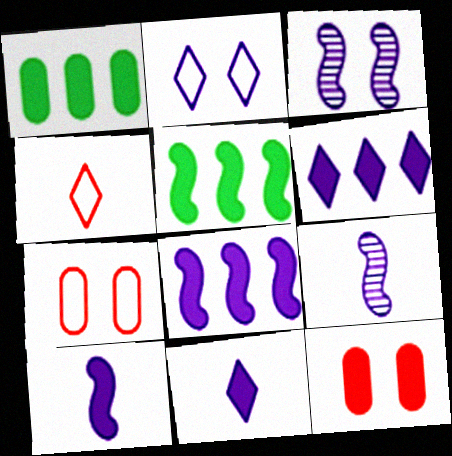[[1, 3, 4], 
[5, 11, 12]]